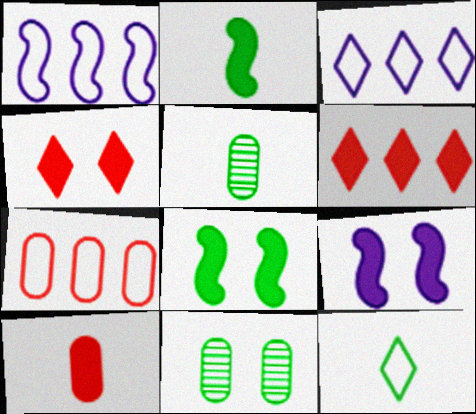[[1, 4, 5], 
[2, 5, 12]]